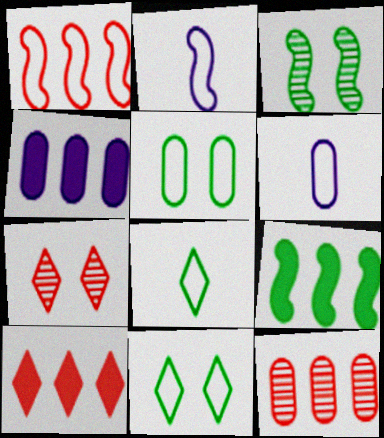[[1, 6, 11], 
[1, 10, 12], 
[3, 6, 10], 
[4, 9, 10], 
[6, 7, 9]]